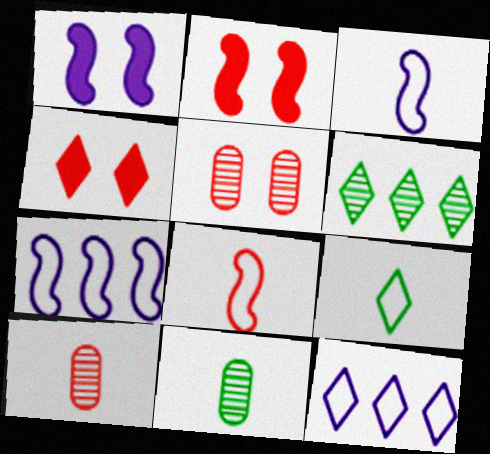[[2, 11, 12], 
[4, 7, 11]]